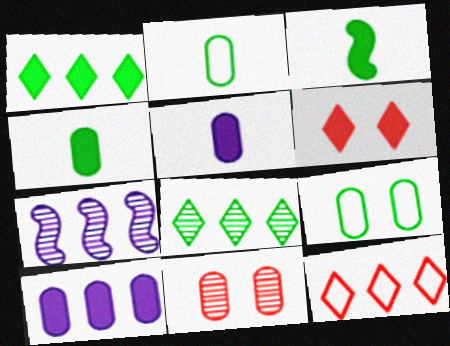[[2, 6, 7], 
[2, 10, 11], 
[3, 6, 10], 
[3, 8, 9]]